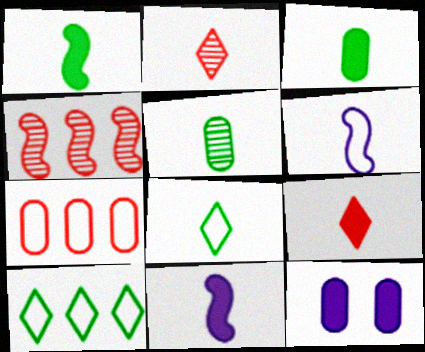[[1, 5, 8], 
[2, 3, 6], 
[3, 9, 11], 
[4, 8, 12], 
[5, 6, 9], 
[5, 7, 12]]